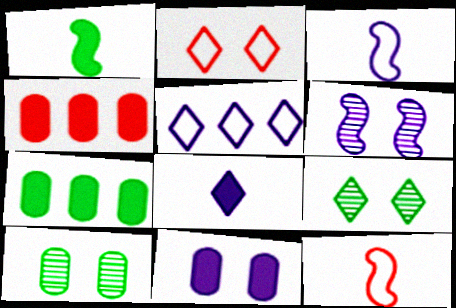[[3, 4, 9]]